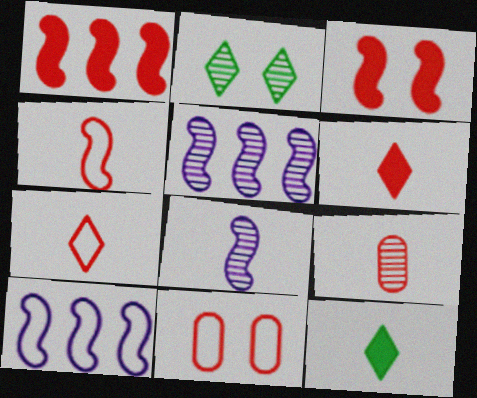[[2, 5, 9], 
[4, 6, 9], 
[5, 11, 12]]